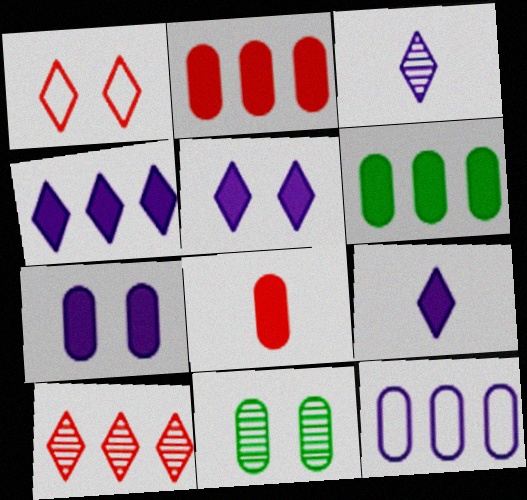[[4, 5, 9], 
[6, 7, 8], 
[8, 11, 12]]